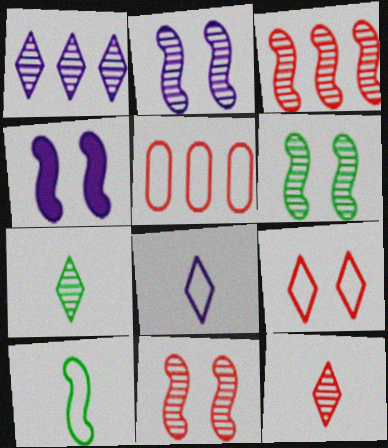[[2, 6, 11], 
[3, 4, 10], 
[4, 5, 7]]